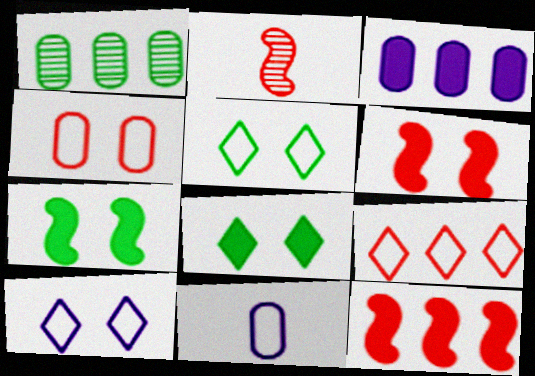[[2, 3, 5]]